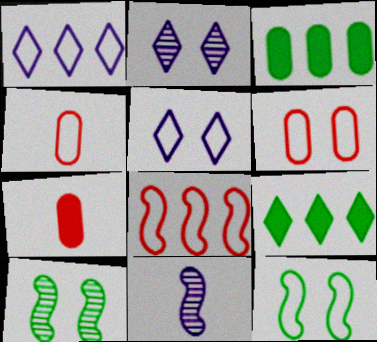[[1, 4, 12], 
[1, 7, 10], 
[5, 6, 12], 
[6, 9, 11]]